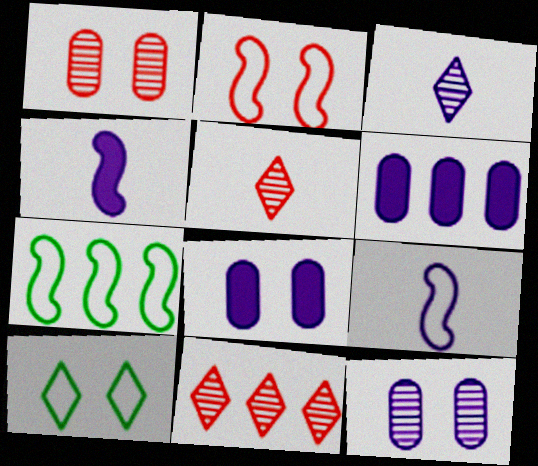[[2, 7, 9], 
[5, 7, 8], 
[6, 7, 11]]